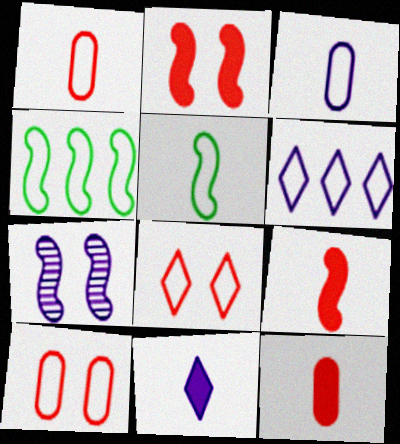[[3, 4, 8], 
[4, 7, 9], 
[5, 6, 10]]